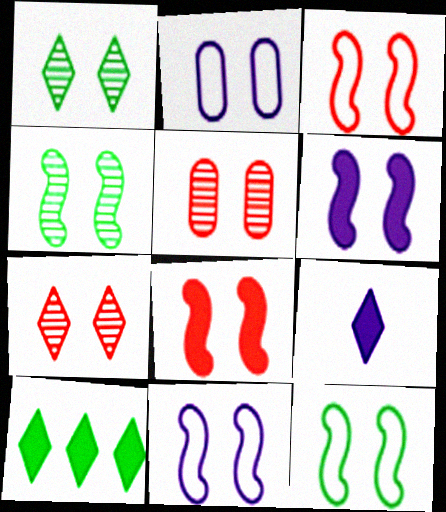[[1, 2, 8], 
[3, 4, 6], 
[3, 11, 12], 
[4, 8, 11]]